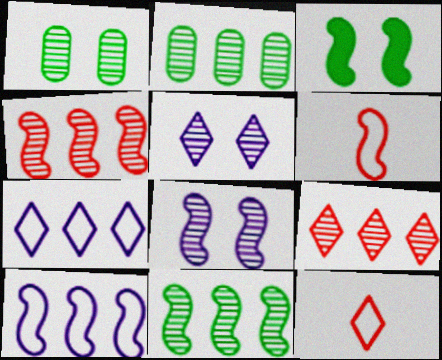[]